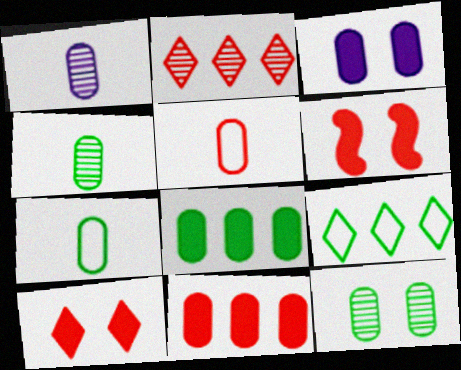[[1, 6, 9], 
[2, 5, 6], 
[7, 8, 12]]